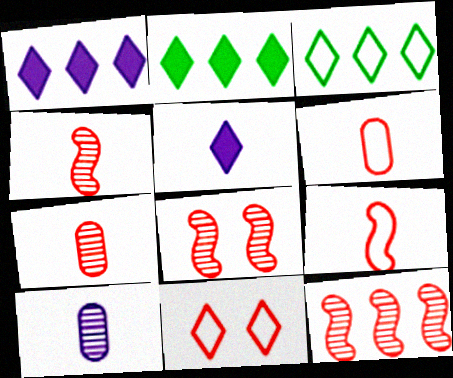[[4, 8, 12]]